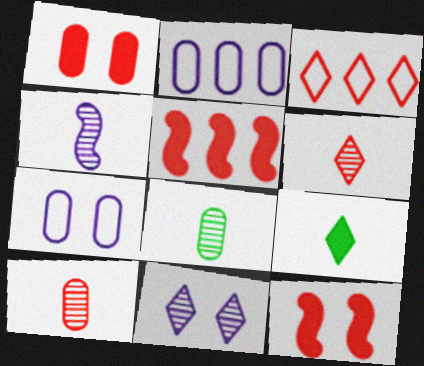[[1, 2, 8], 
[3, 9, 11], 
[3, 10, 12], 
[4, 6, 8]]